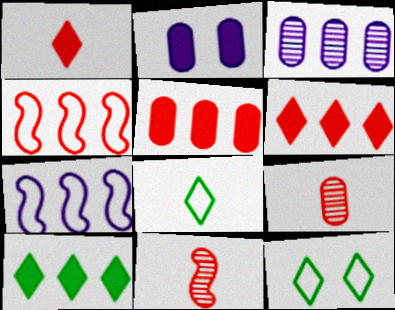[[3, 4, 10]]